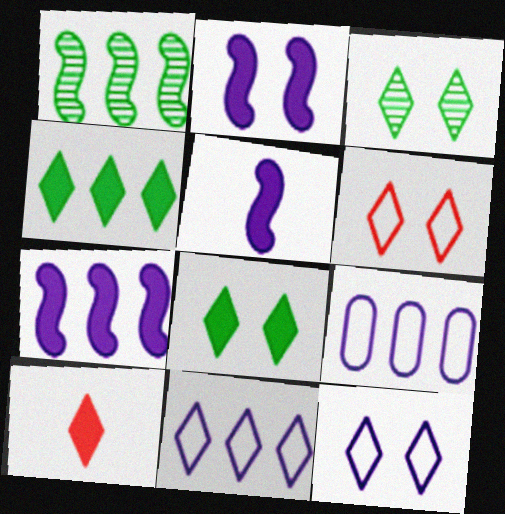[[2, 5, 7], 
[3, 10, 11]]